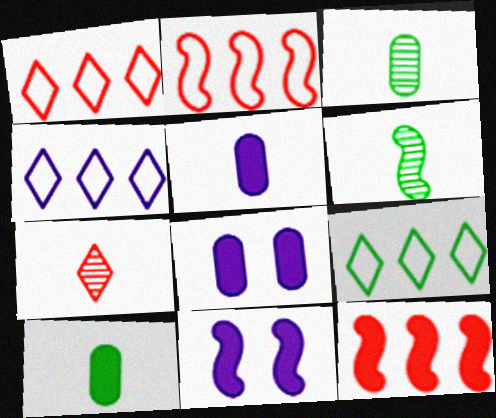[[1, 3, 11], 
[1, 4, 9], 
[1, 6, 8], 
[2, 6, 11]]